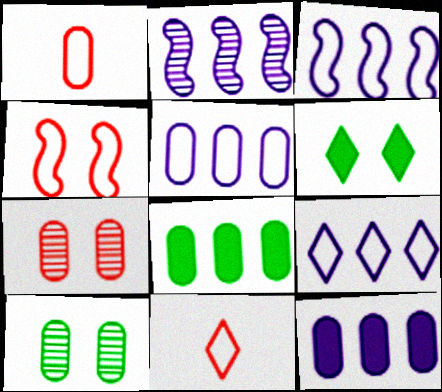[[1, 2, 6], 
[1, 10, 12], 
[2, 9, 12], 
[3, 5, 9]]